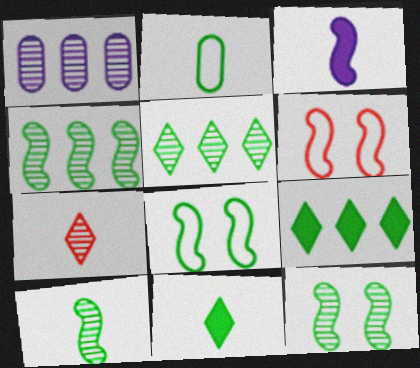[[1, 6, 11], 
[1, 7, 12], 
[2, 3, 7], 
[2, 9, 12], 
[2, 10, 11], 
[3, 4, 6], 
[4, 10, 12]]